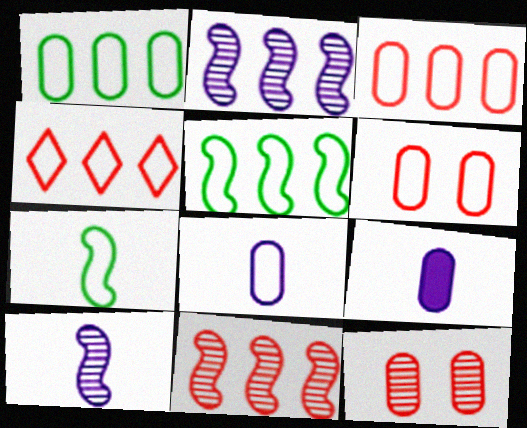[[1, 6, 8], 
[1, 9, 12]]